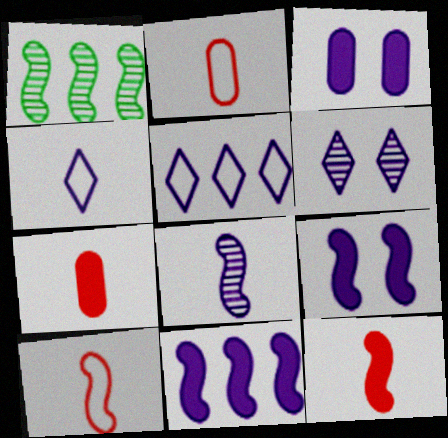[[1, 9, 10], 
[3, 5, 8]]